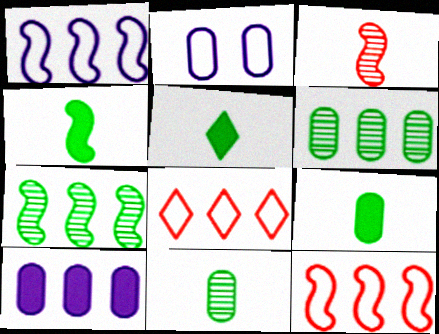[[4, 5, 9], 
[7, 8, 10]]